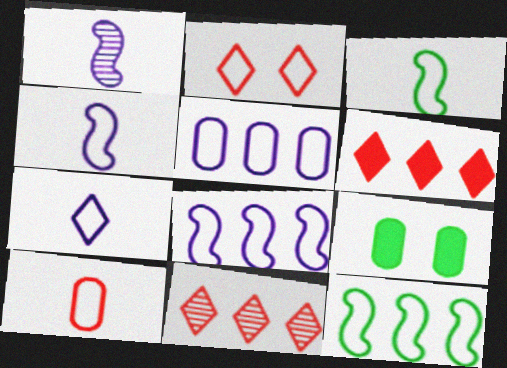[[2, 3, 5], 
[3, 7, 10], 
[4, 9, 11]]